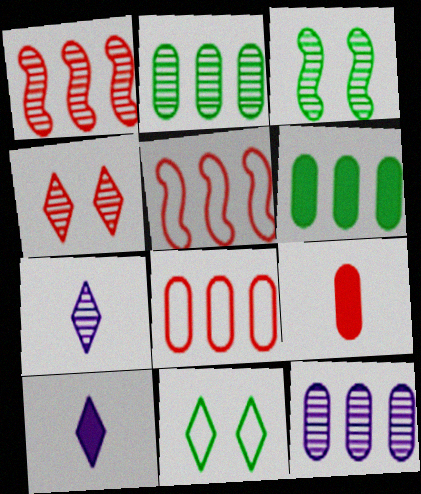[[3, 8, 10], 
[4, 5, 9], 
[6, 8, 12]]